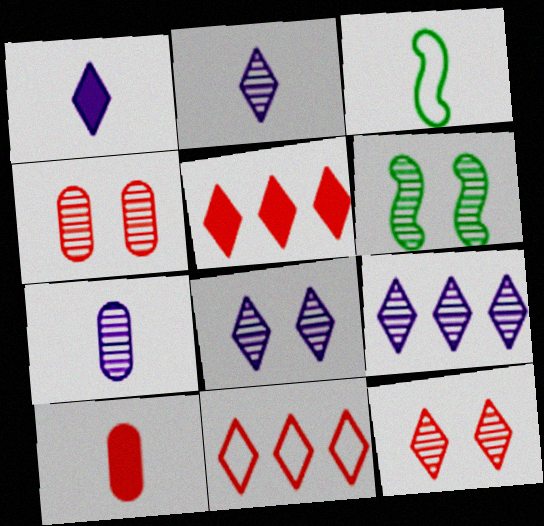[[2, 3, 10], 
[2, 8, 9], 
[4, 6, 8]]